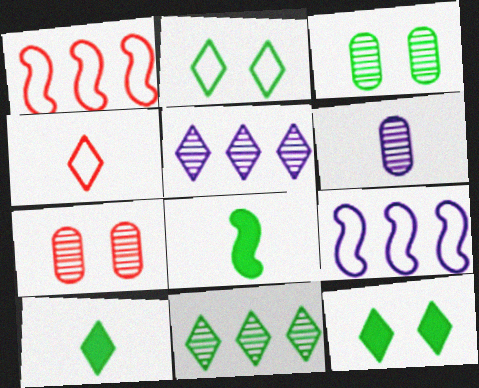[[1, 6, 12], 
[2, 10, 11], 
[4, 5, 12], 
[4, 6, 8], 
[7, 9, 10]]